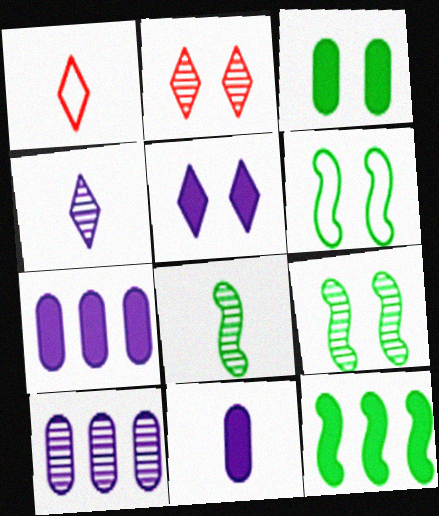[[1, 7, 9], 
[1, 8, 11], 
[2, 8, 10], 
[6, 8, 12]]